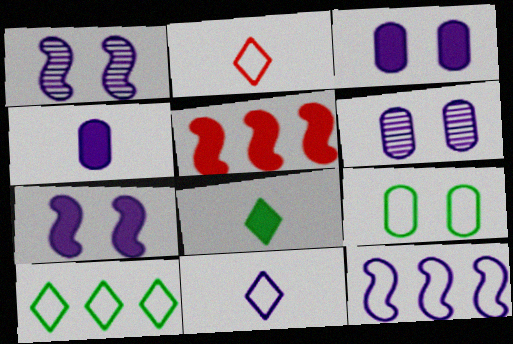[[2, 9, 12], 
[3, 5, 8]]